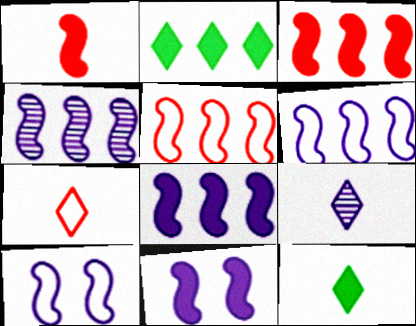[[4, 6, 8], 
[7, 9, 12]]